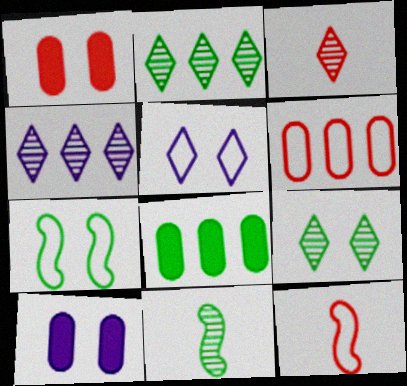[[2, 10, 12], 
[3, 4, 9]]